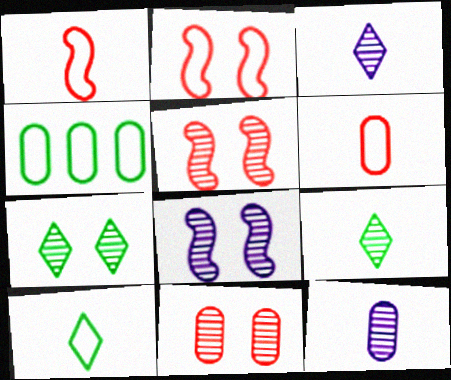[[7, 8, 11]]